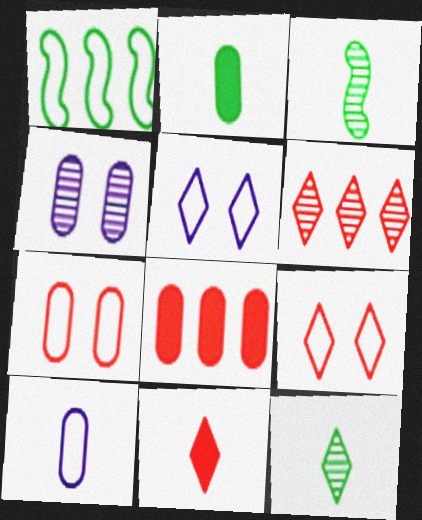[[1, 4, 11], 
[1, 9, 10], 
[3, 4, 6], 
[3, 5, 8], 
[3, 10, 11], 
[6, 9, 11]]